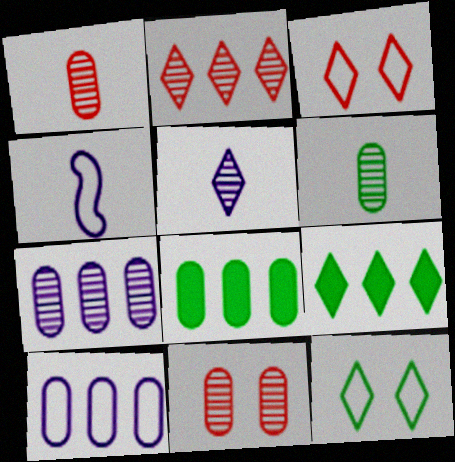[[3, 5, 9], 
[4, 9, 11], 
[6, 7, 11]]